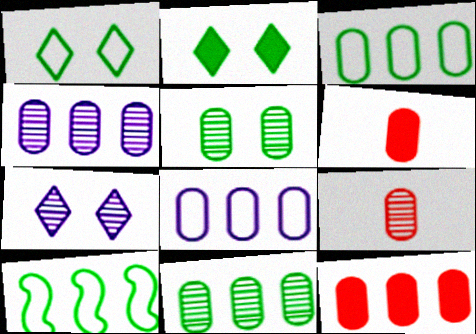[[3, 4, 12], 
[4, 5, 9], 
[5, 6, 8], 
[6, 7, 10], 
[8, 11, 12]]